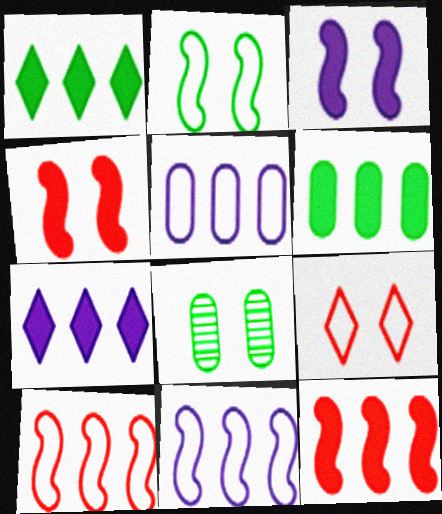[[3, 8, 9], 
[6, 7, 12]]